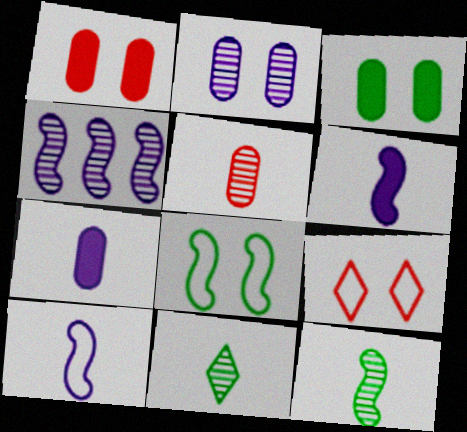[]